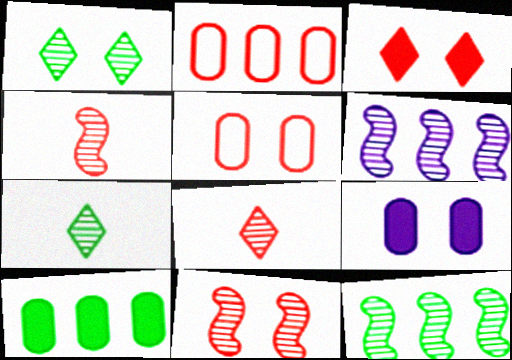[[2, 3, 4], 
[3, 5, 11]]